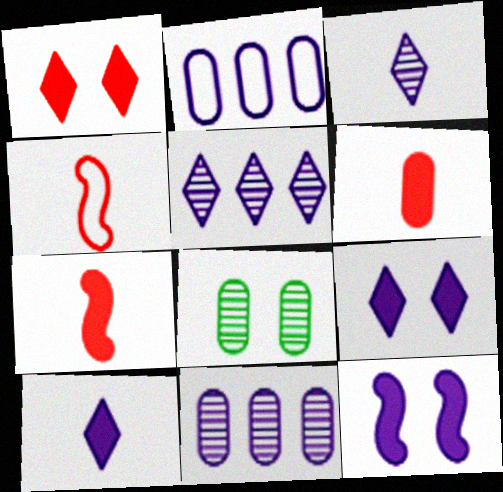[[2, 3, 12], 
[2, 6, 8]]